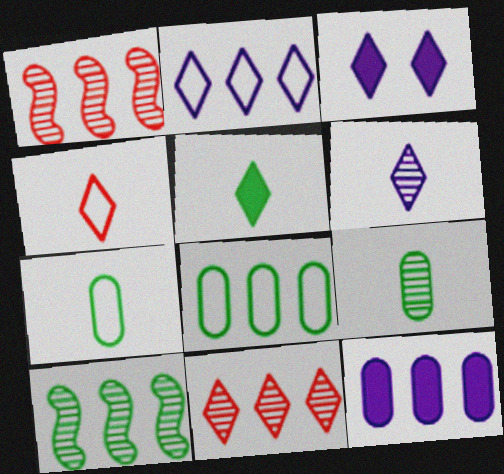[[1, 3, 7], 
[2, 3, 6], 
[4, 5, 6]]